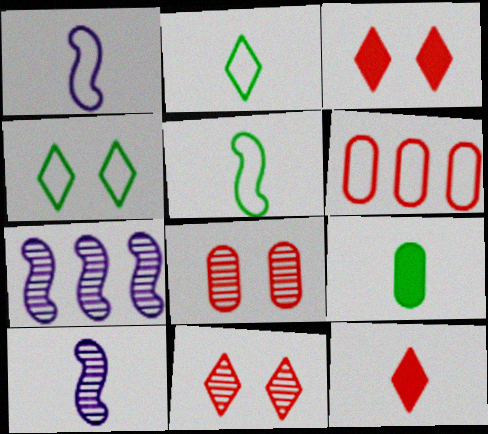[[1, 4, 6]]